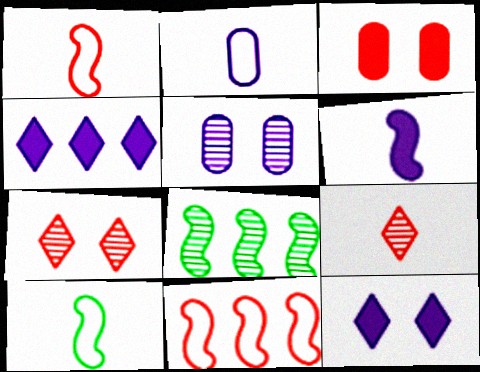[[3, 9, 11], 
[5, 8, 9]]